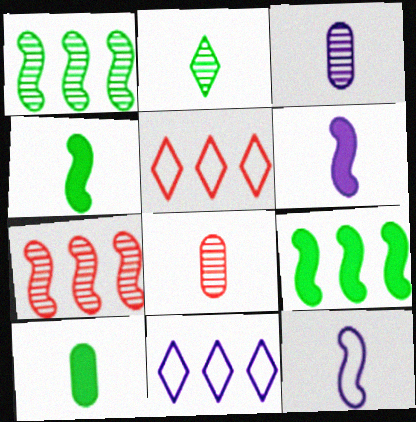[]